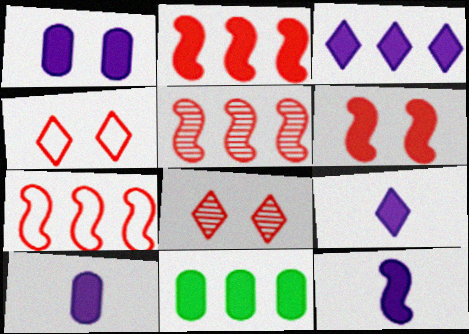[[1, 3, 12], 
[2, 3, 11], 
[2, 5, 7], 
[6, 9, 11], 
[9, 10, 12]]